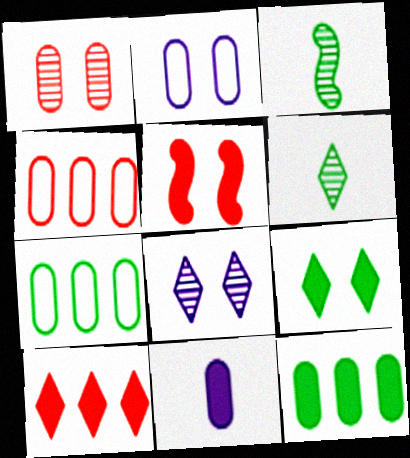[[1, 7, 11], 
[2, 3, 10], 
[3, 7, 9]]